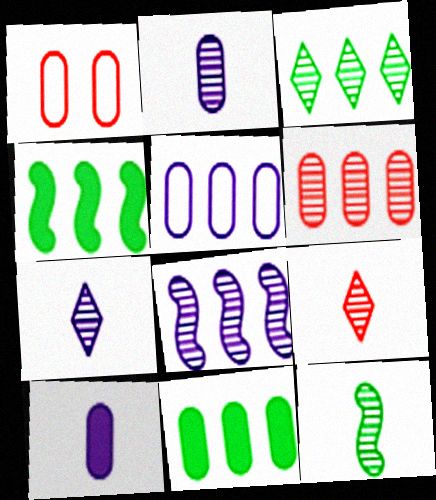[[1, 2, 11], 
[1, 4, 7], 
[2, 9, 12], 
[3, 6, 8], 
[5, 6, 11]]